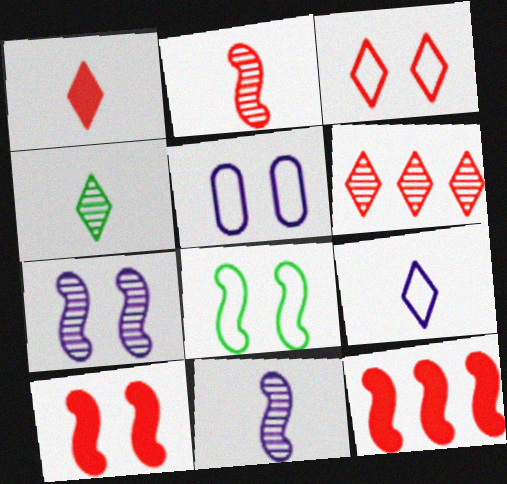[[1, 3, 6], 
[1, 4, 9], 
[3, 5, 8], 
[4, 5, 12], 
[7, 8, 10], 
[8, 11, 12]]